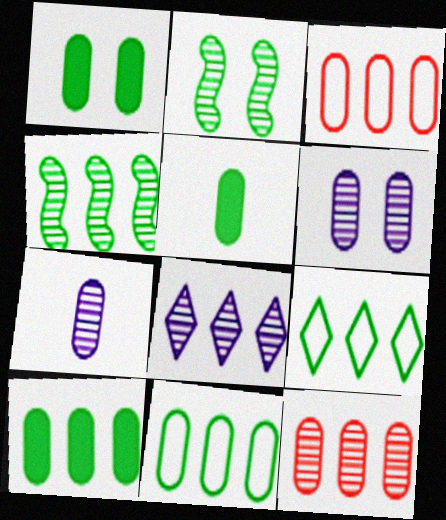[[1, 3, 7], 
[1, 5, 10], 
[2, 5, 9], 
[3, 5, 6], 
[4, 8, 12], 
[4, 9, 10]]